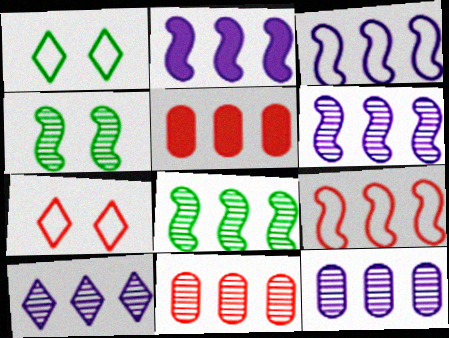[[2, 3, 6], 
[2, 8, 9], 
[6, 10, 12], 
[8, 10, 11]]